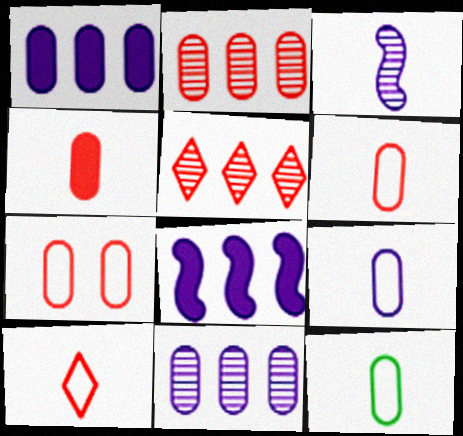[[2, 4, 7], 
[6, 9, 12]]